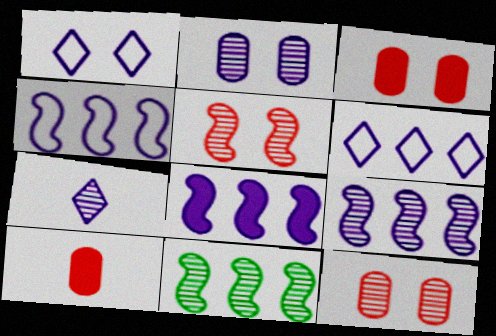[[1, 10, 11], 
[2, 7, 9], 
[4, 8, 9], 
[7, 11, 12]]